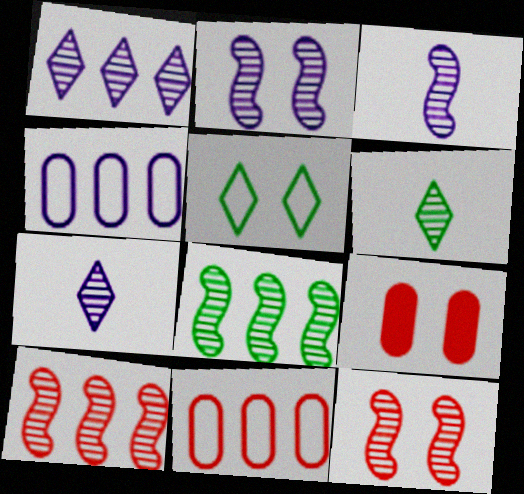[[2, 5, 9], 
[3, 8, 12]]